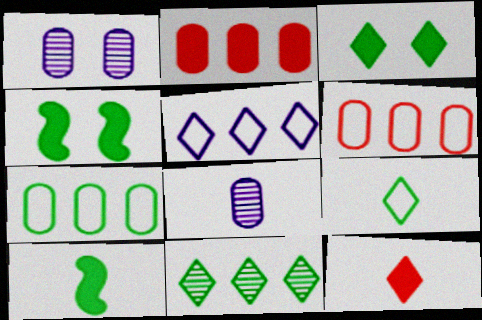[[3, 9, 11]]